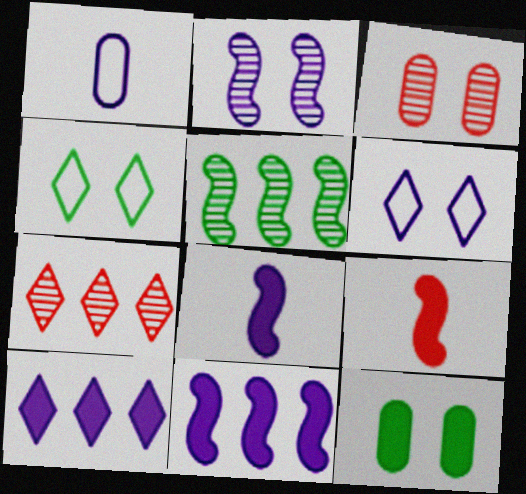[[1, 2, 10], 
[9, 10, 12]]